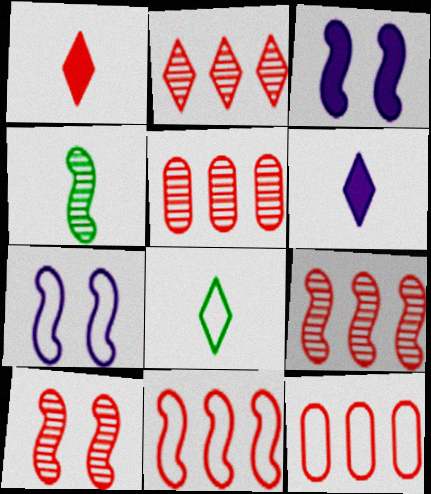[[1, 10, 12], 
[2, 5, 9], 
[3, 4, 11], 
[3, 5, 8], 
[7, 8, 12]]